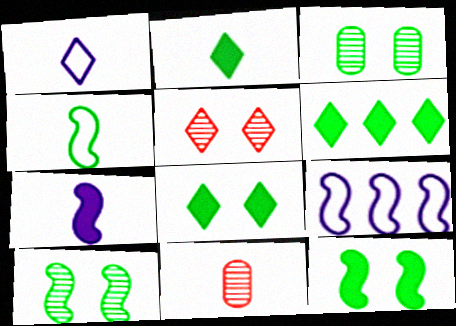[[1, 5, 6], 
[2, 6, 8], 
[3, 4, 6], 
[8, 9, 11]]